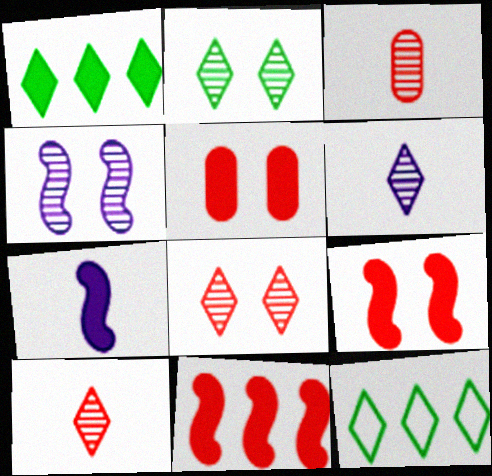[[1, 5, 7]]